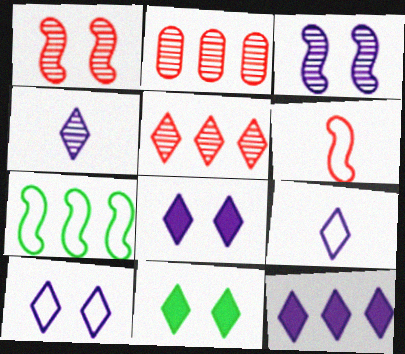[[2, 7, 12], 
[4, 10, 12], 
[5, 9, 11]]